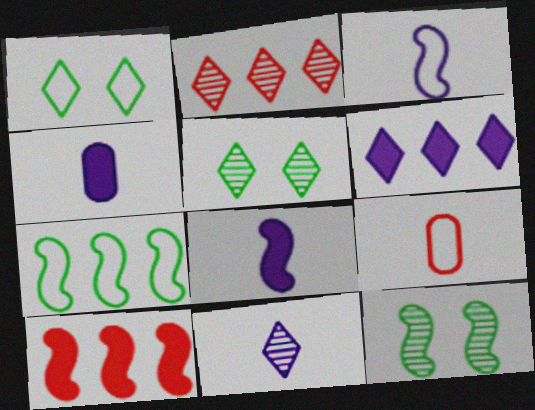[[2, 5, 11], 
[3, 4, 11], 
[3, 10, 12], 
[6, 9, 12]]